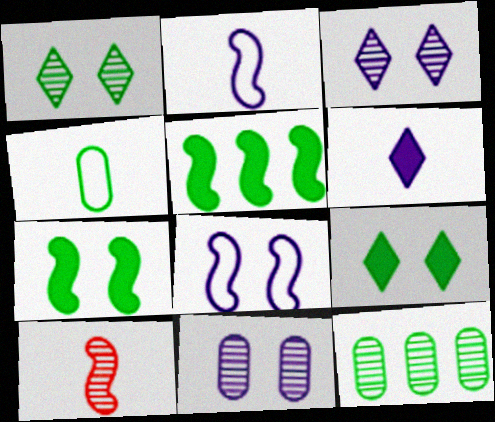[[1, 4, 5], 
[3, 10, 12], 
[4, 6, 10], 
[5, 8, 10]]